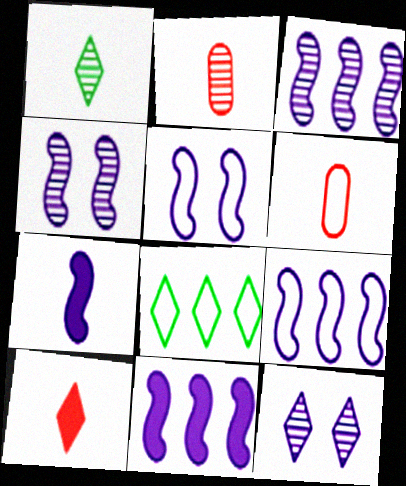[[1, 6, 7], 
[3, 5, 7], 
[3, 9, 11], 
[4, 7, 9], 
[5, 6, 8], 
[8, 10, 12]]